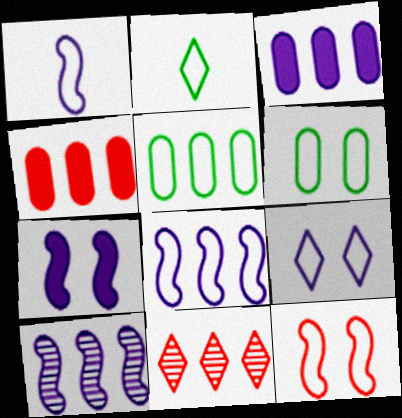[[1, 7, 10], 
[6, 9, 12]]